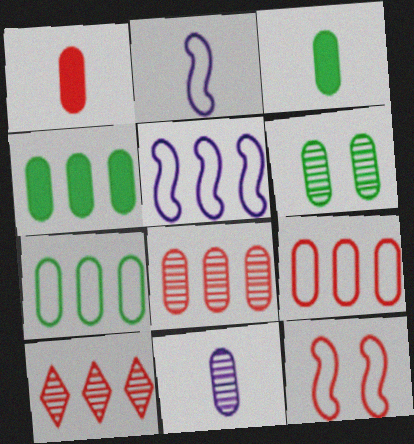[[1, 10, 12], 
[3, 6, 7], 
[4, 5, 10], 
[6, 8, 11]]